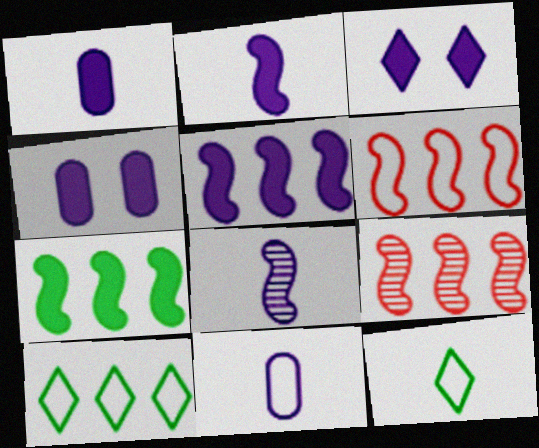[[1, 3, 5], 
[4, 9, 12]]